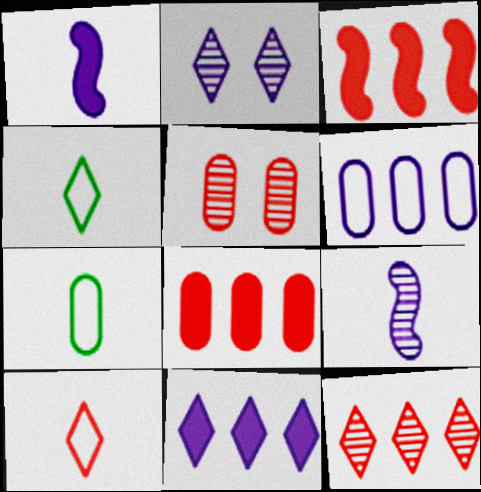[[1, 2, 6], 
[2, 3, 7], 
[3, 5, 10]]